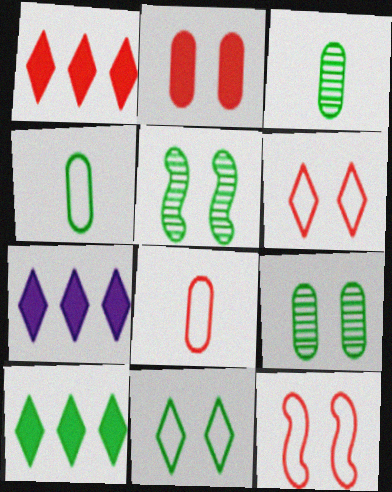[[1, 7, 10], 
[3, 7, 12], 
[4, 5, 10], 
[5, 7, 8]]